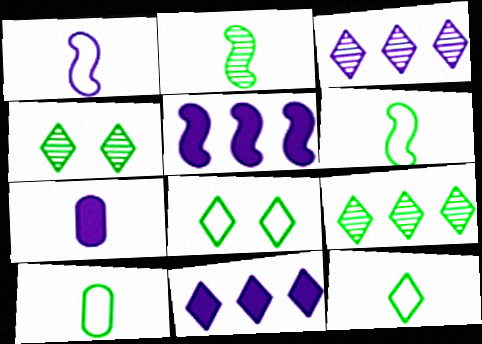[[6, 10, 12]]